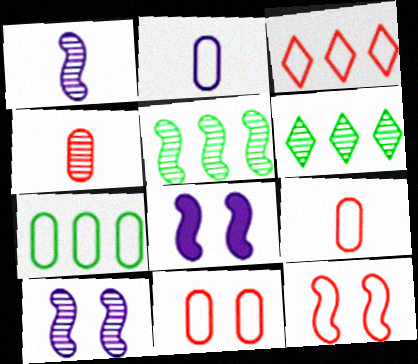[[2, 7, 11], 
[3, 9, 12], 
[4, 6, 10], 
[6, 8, 9]]